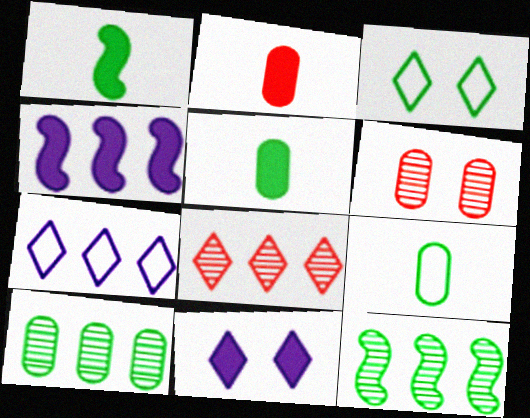[[1, 3, 10], 
[1, 6, 7], 
[3, 5, 12]]